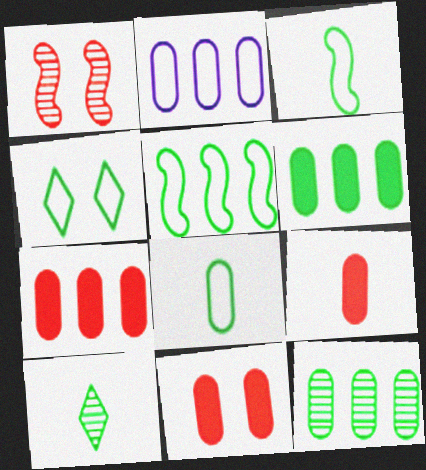[[2, 7, 12], 
[4, 5, 8], 
[7, 9, 11]]